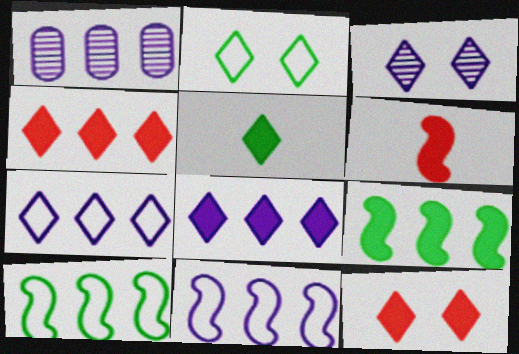[[1, 2, 6], 
[1, 4, 10], 
[1, 8, 11], 
[2, 3, 12], 
[5, 8, 12]]